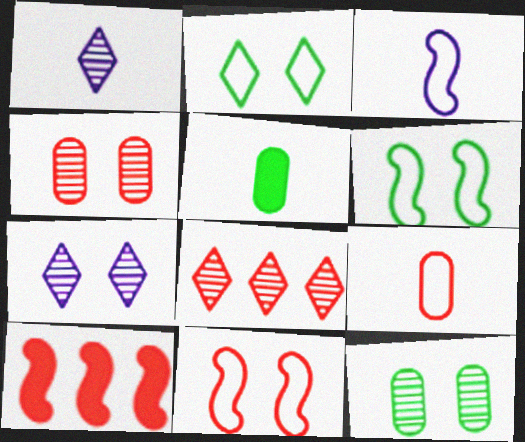[]